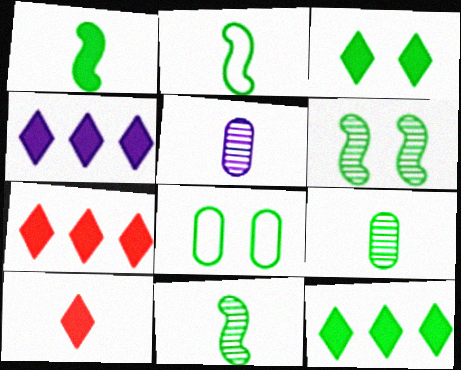[[1, 2, 11], 
[2, 5, 10], 
[3, 4, 10], 
[3, 6, 8], 
[4, 7, 12], 
[8, 11, 12]]